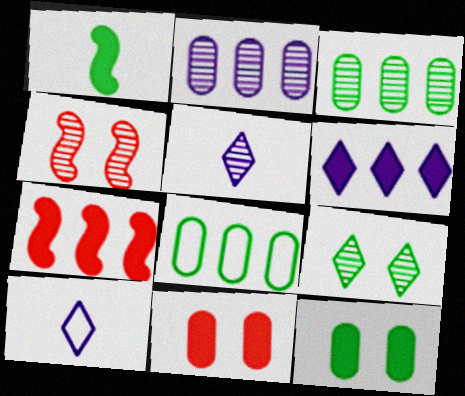[[1, 6, 11], 
[1, 8, 9], 
[3, 4, 5]]